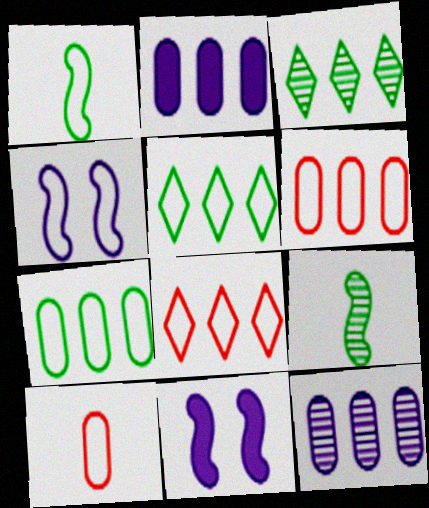[[3, 10, 11], 
[4, 5, 10]]